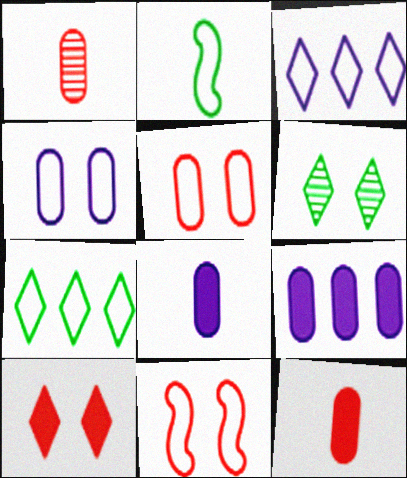[[2, 3, 5]]